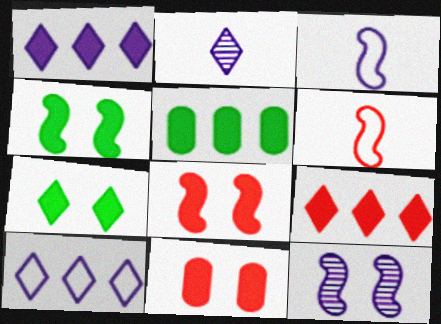[]